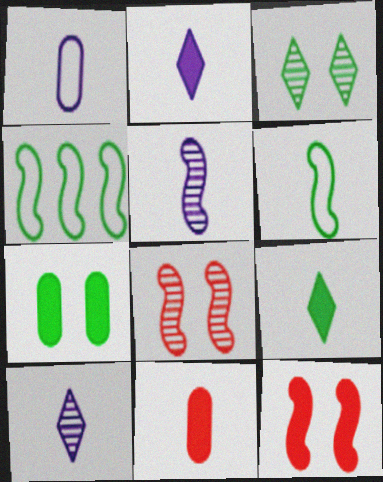[[1, 2, 5], 
[4, 5, 12], 
[6, 10, 11]]